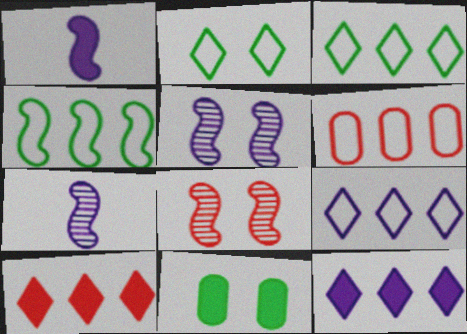[[1, 4, 8], 
[1, 10, 11], 
[4, 6, 9]]